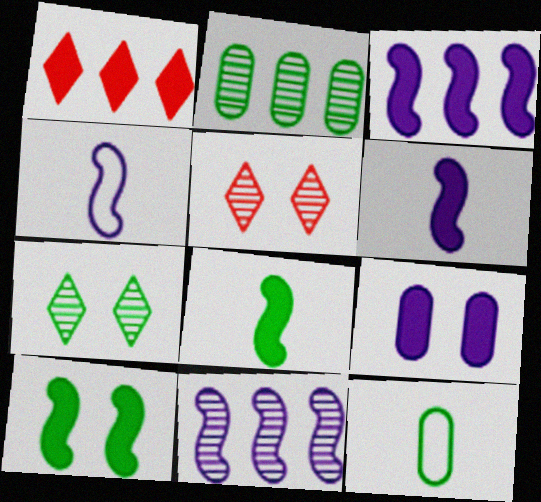[[1, 8, 9], 
[3, 5, 12]]